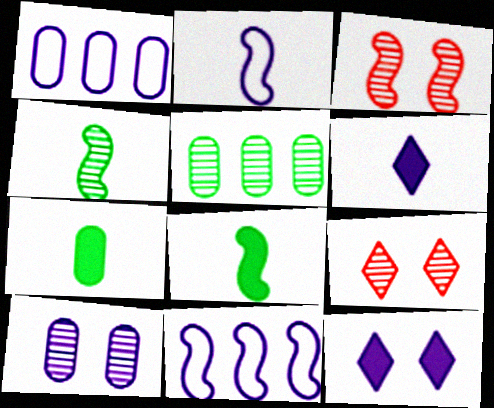[[1, 8, 9], 
[3, 8, 11], 
[6, 10, 11], 
[7, 9, 11]]